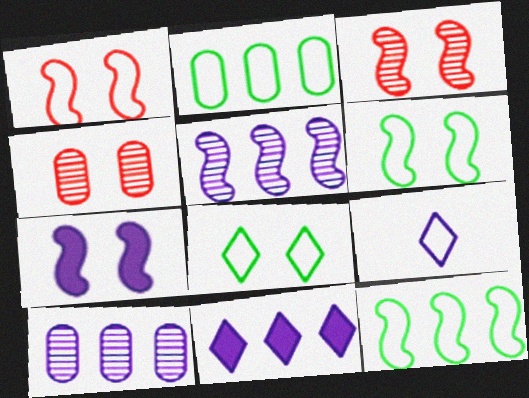[[1, 2, 9], 
[3, 6, 7], 
[4, 7, 8], 
[7, 9, 10]]